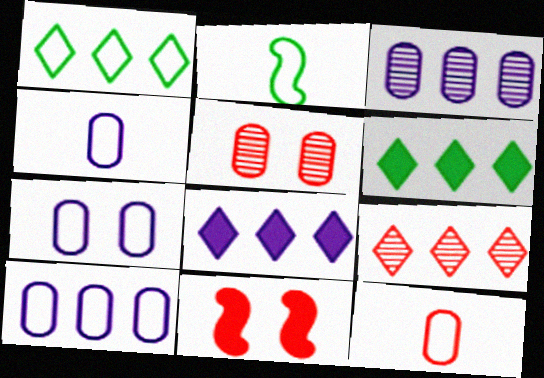[[1, 8, 9], 
[2, 5, 8], 
[4, 7, 10], 
[9, 11, 12]]